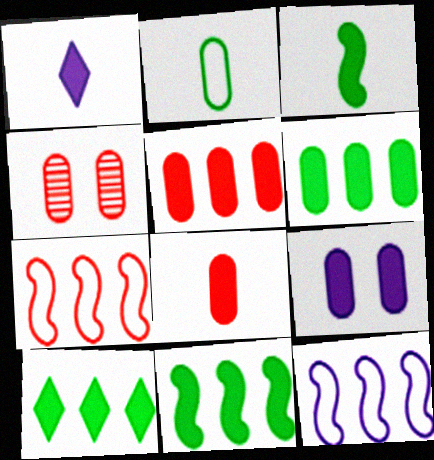[[1, 3, 8], 
[6, 8, 9], 
[6, 10, 11]]